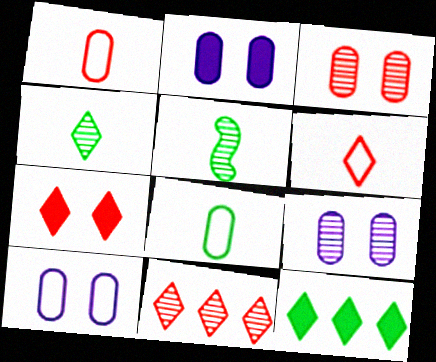[[2, 9, 10], 
[5, 9, 11], 
[6, 7, 11]]